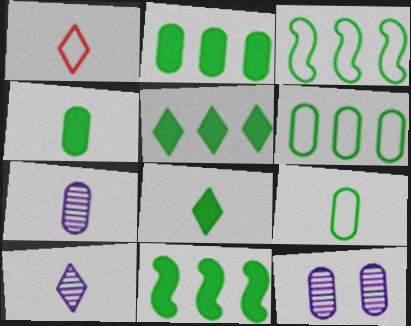[[1, 8, 10], 
[1, 11, 12], 
[2, 5, 11]]